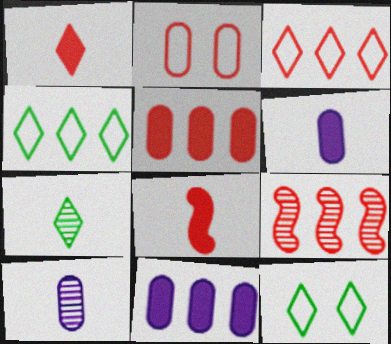[[1, 2, 9], 
[3, 5, 9], 
[4, 9, 11], 
[6, 9, 12]]